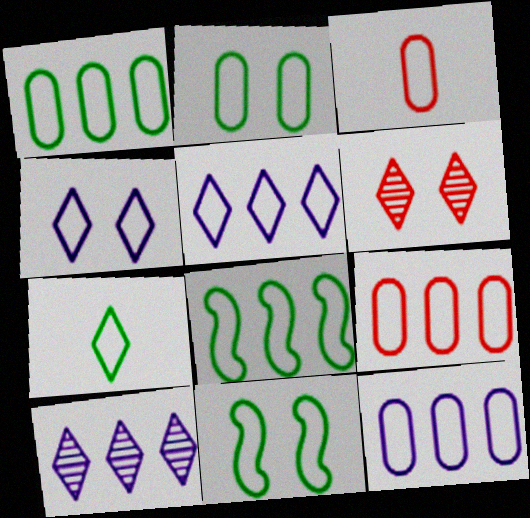[[1, 7, 11], 
[1, 9, 12], 
[2, 3, 12], 
[2, 7, 8], 
[3, 4, 8], 
[3, 5, 11], 
[5, 8, 9]]